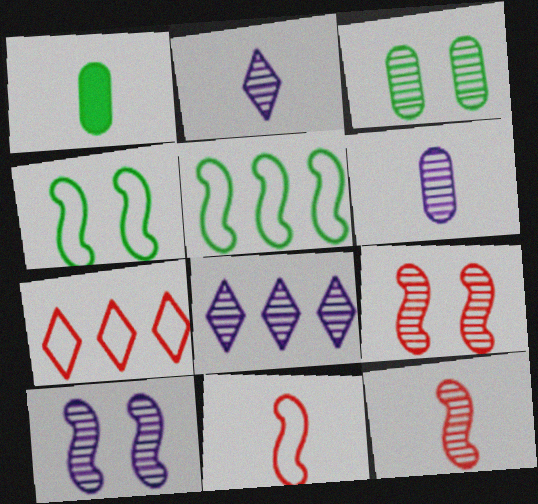[[1, 2, 11], 
[1, 7, 10], 
[3, 8, 12], 
[6, 8, 10]]